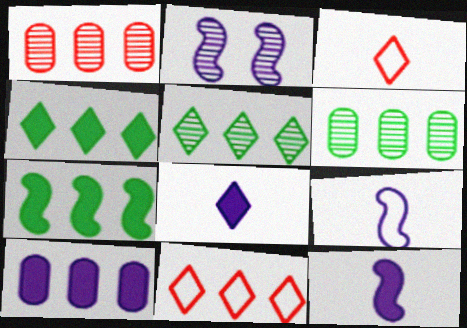[]